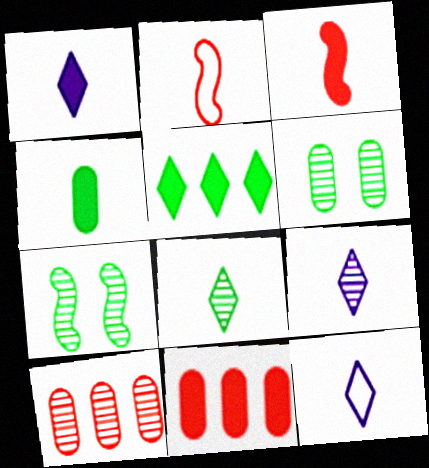[[1, 3, 4], 
[1, 9, 12], 
[2, 4, 9], 
[7, 9, 10], 
[7, 11, 12]]